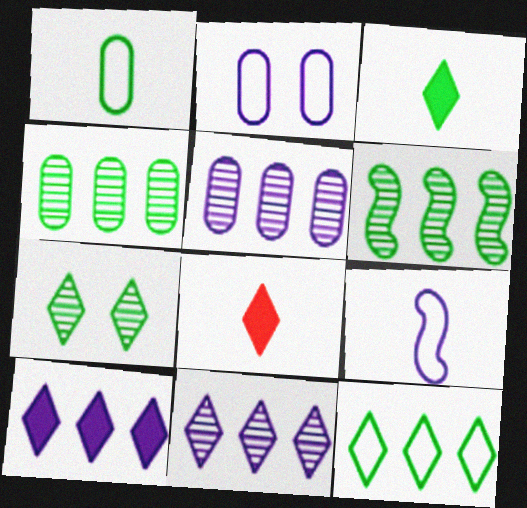[[2, 6, 8], 
[3, 7, 12]]